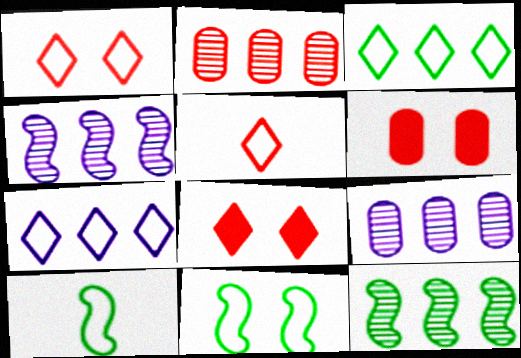[[8, 9, 10]]